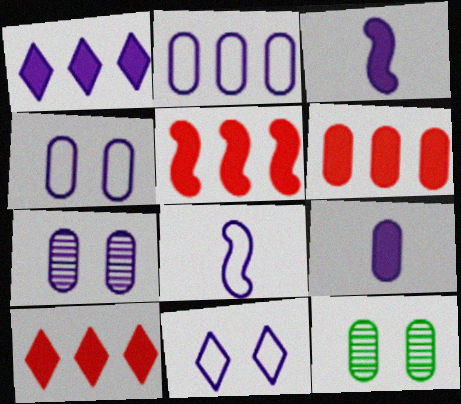[[1, 7, 8], 
[2, 7, 9], 
[2, 8, 11], 
[5, 6, 10], 
[8, 10, 12]]